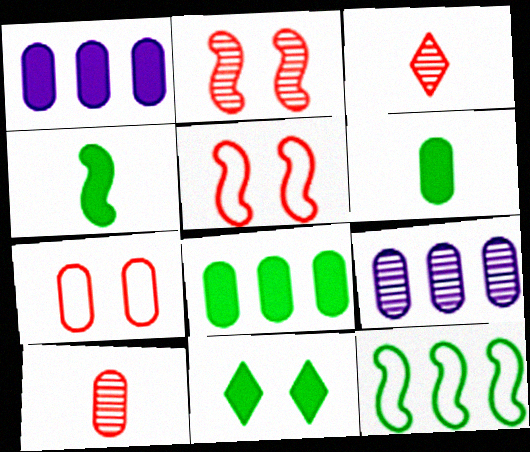[[4, 8, 11], 
[6, 7, 9]]